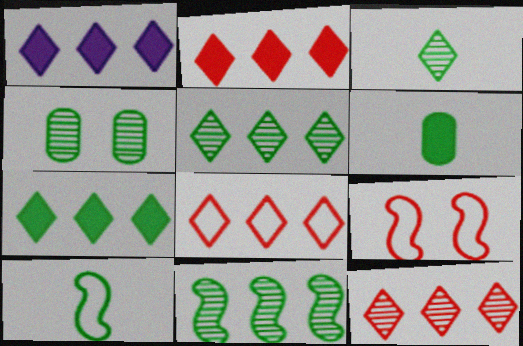[[1, 2, 7], 
[1, 5, 8], 
[2, 8, 12], 
[3, 4, 11], 
[3, 6, 10], 
[4, 7, 10]]